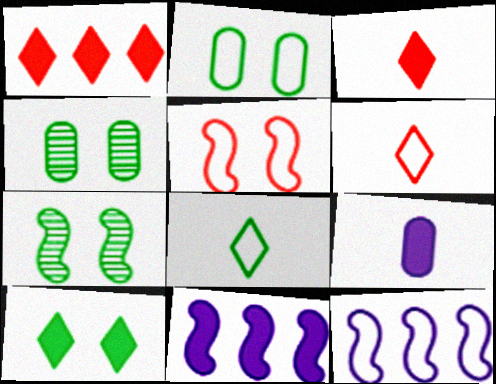[[2, 6, 12], 
[2, 7, 10], 
[3, 4, 12], 
[4, 6, 11]]